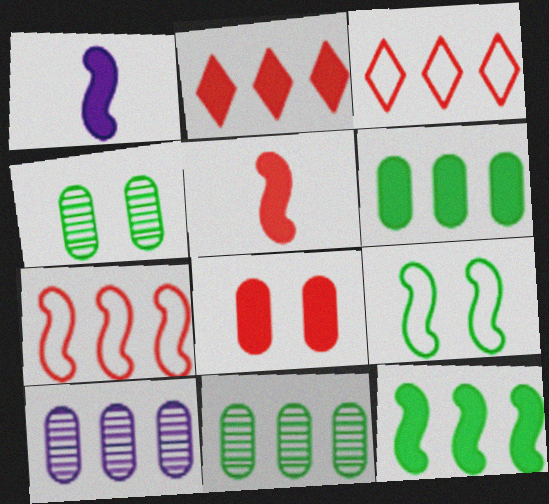[[1, 3, 4], 
[2, 5, 8], 
[3, 10, 12]]